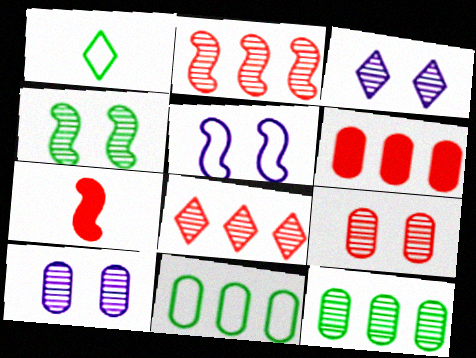[[3, 4, 9], 
[3, 7, 11]]